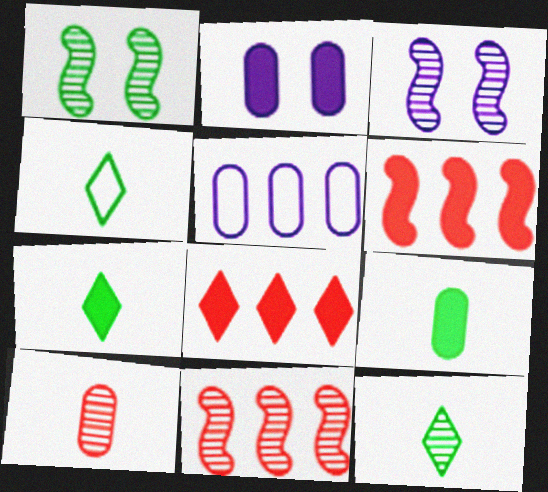[[2, 4, 11], 
[2, 6, 7], 
[4, 7, 12]]